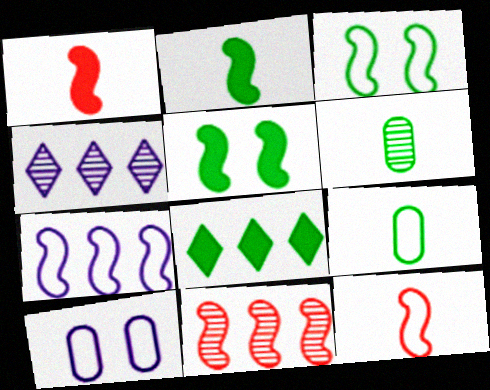[[3, 6, 8], 
[3, 7, 12]]